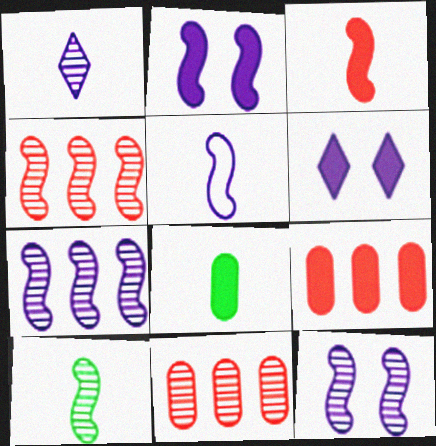[[2, 5, 7], 
[3, 5, 10], 
[4, 10, 12]]